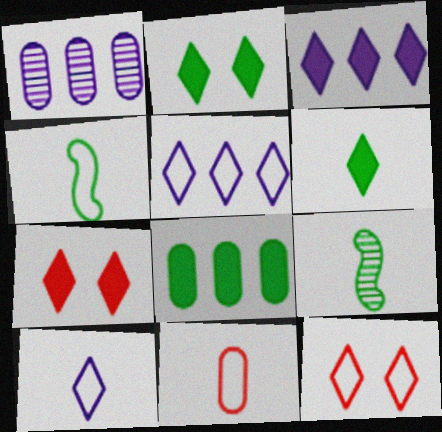[[1, 4, 7], 
[3, 6, 7], 
[4, 10, 11]]